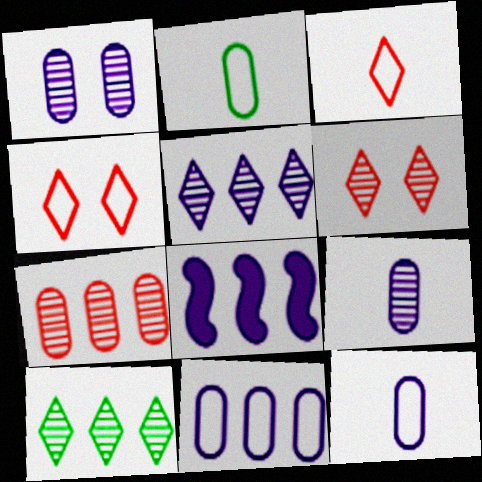[[2, 6, 8], 
[5, 8, 11]]